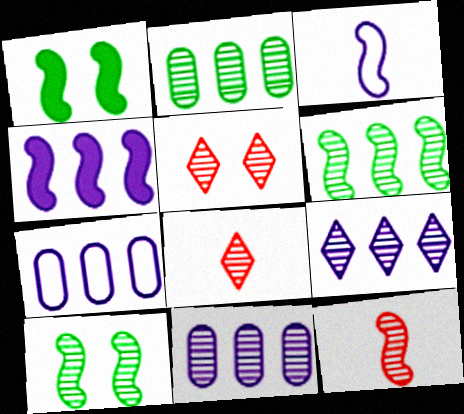[[1, 7, 8], 
[4, 7, 9], 
[8, 10, 11]]